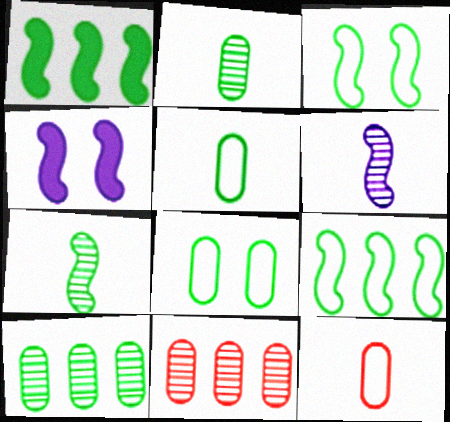[[1, 3, 7]]